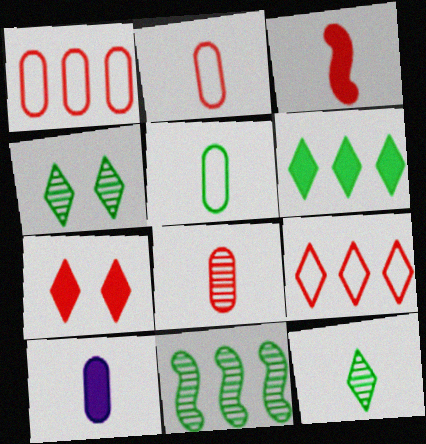[[5, 8, 10]]